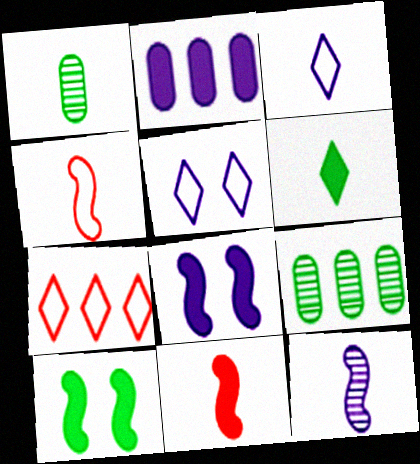[[1, 3, 11], 
[1, 7, 8], 
[2, 5, 12], 
[5, 9, 11]]